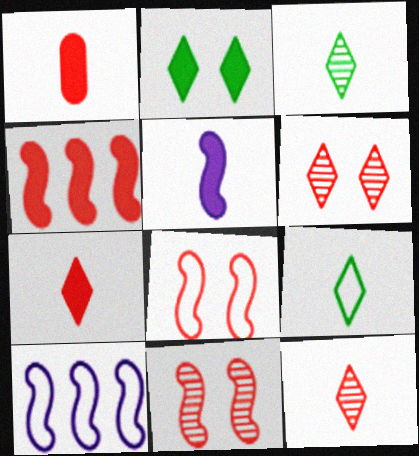[]